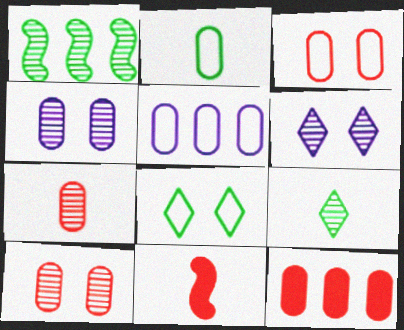[[1, 6, 7], 
[2, 3, 5], 
[2, 4, 12], 
[3, 7, 12]]